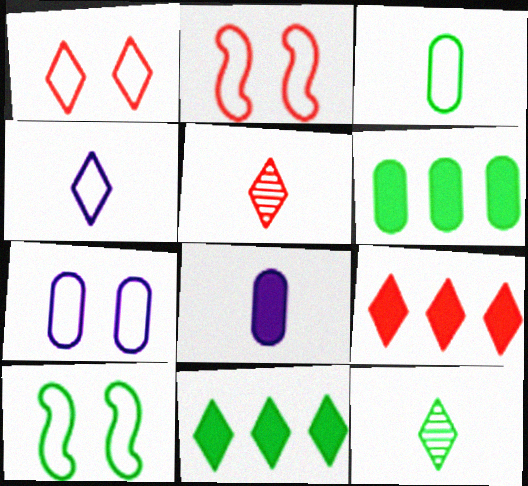[[1, 5, 9], 
[1, 7, 10], 
[6, 10, 12]]